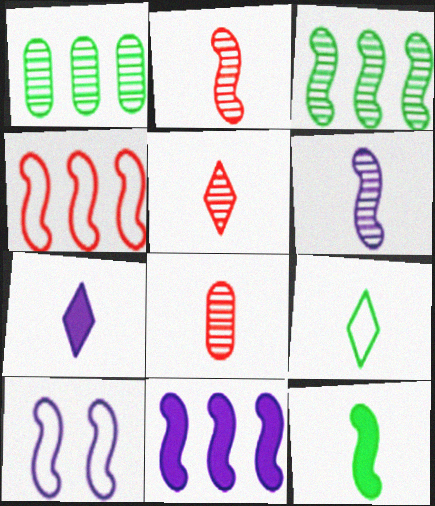[[2, 5, 8], 
[3, 4, 11], 
[5, 7, 9], 
[6, 10, 11]]